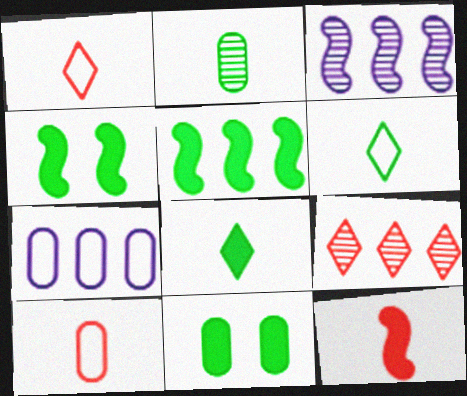[[1, 3, 11], 
[5, 7, 9], 
[5, 8, 11]]